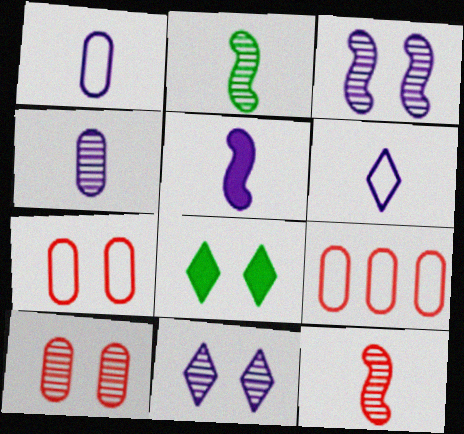[[3, 7, 8], 
[4, 5, 6]]